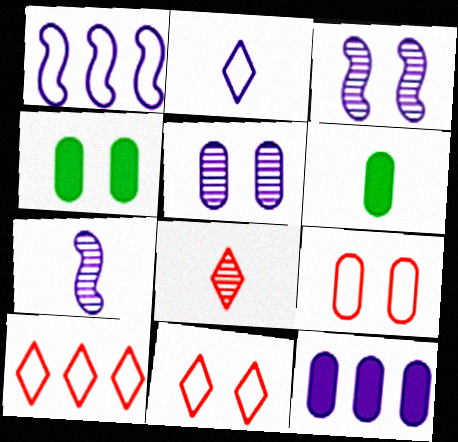[[1, 4, 8], 
[2, 3, 12], 
[3, 4, 11], 
[3, 6, 10], 
[4, 5, 9], 
[4, 7, 10]]